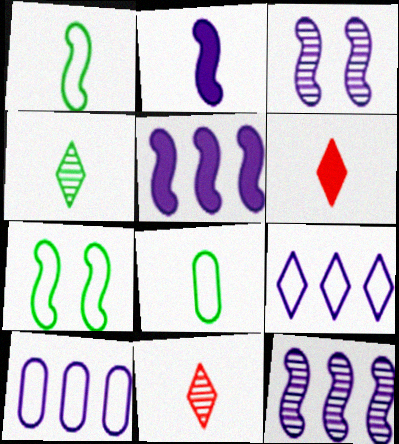[[2, 8, 11]]